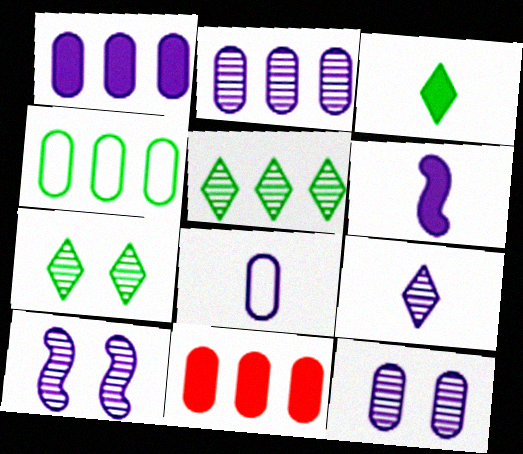[[1, 8, 12], 
[2, 4, 11], 
[2, 9, 10], 
[6, 8, 9]]